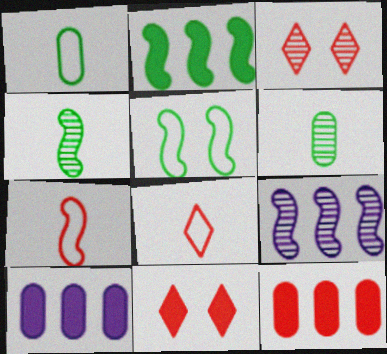[[1, 9, 11], 
[2, 4, 5], 
[3, 6, 9], 
[3, 7, 12]]